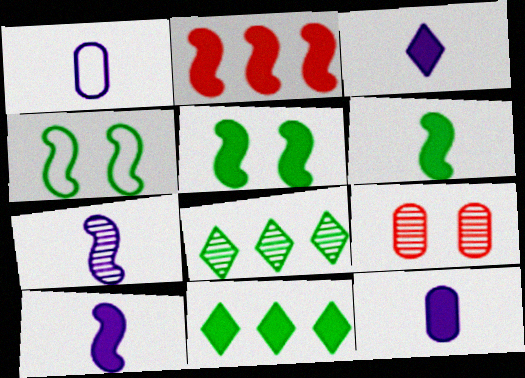[[1, 3, 7], 
[2, 4, 7], 
[2, 5, 10], 
[3, 10, 12], 
[7, 8, 9]]